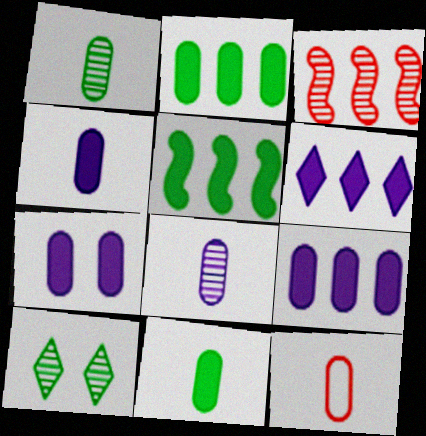[[1, 4, 12], 
[3, 8, 10], 
[4, 7, 9], 
[8, 11, 12]]